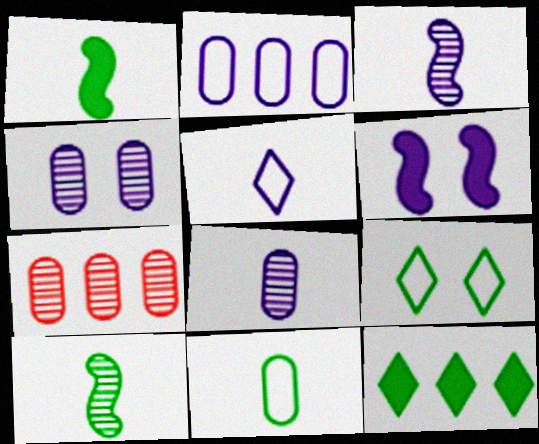[]